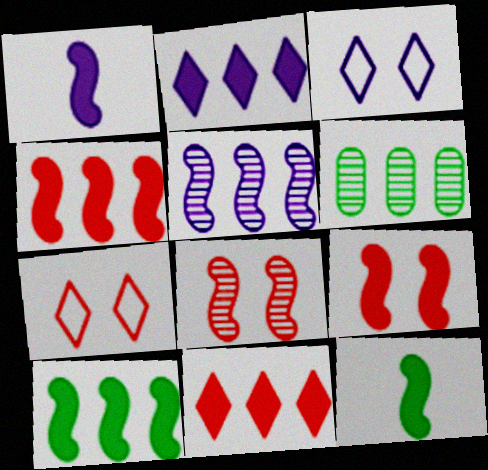[[1, 6, 7], 
[1, 9, 10]]